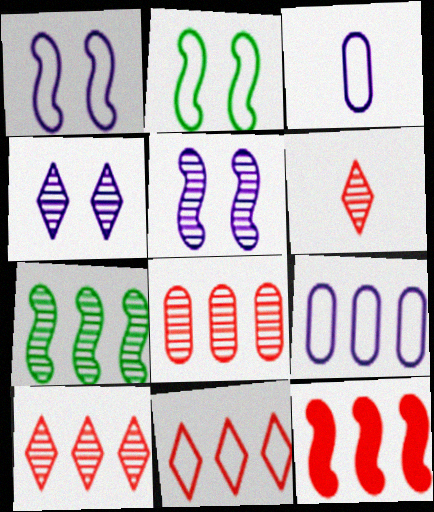[[2, 3, 11], 
[8, 11, 12]]